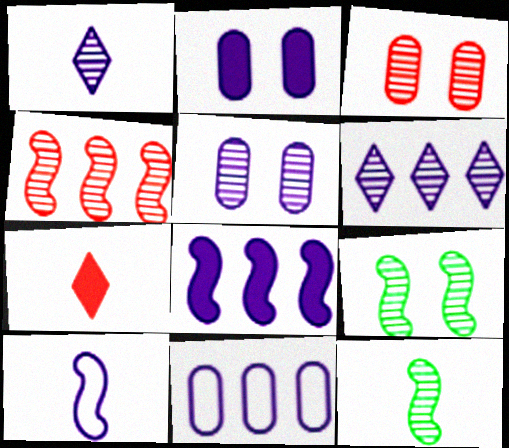[[2, 6, 10], 
[3, 6, 12], 
[6, 8, 11], 
[7, 9, 11]]